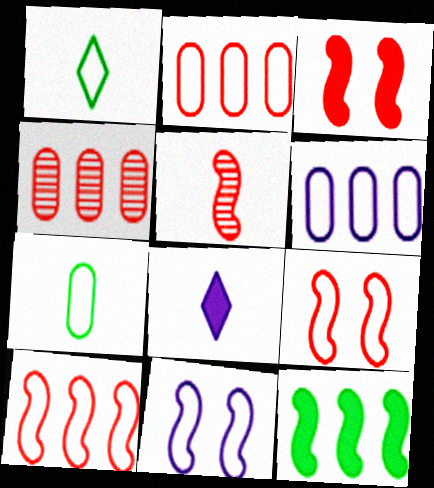[[1, 2, 11], 
[1, 6, 9], 
[3, 5, 10], 
[5, 7, 8], 
[5, 11, 12]]